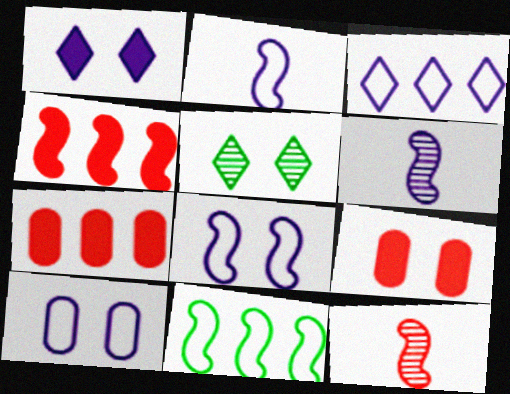[[2, 3, 10], 
[2, 5, 7], 
[5, 8, 9]]